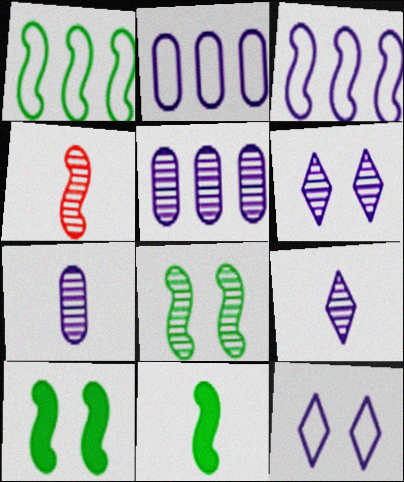[[1, 8, 11], 
[3, 4, 10]]